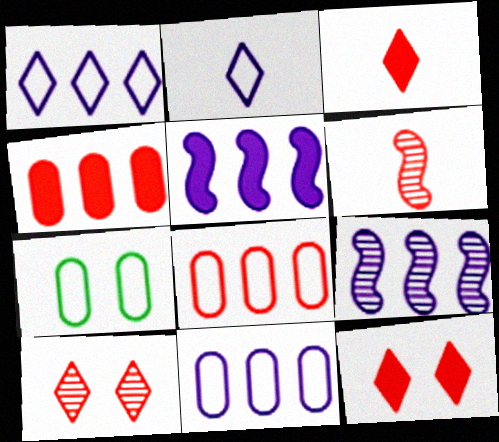[[3, 7, 9], 
[6, 8, 12]]